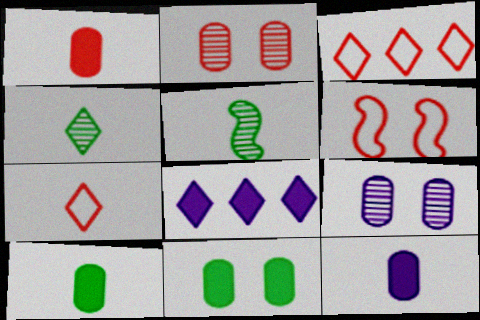[[1, 10, 12], 
[5, 7, 12]]